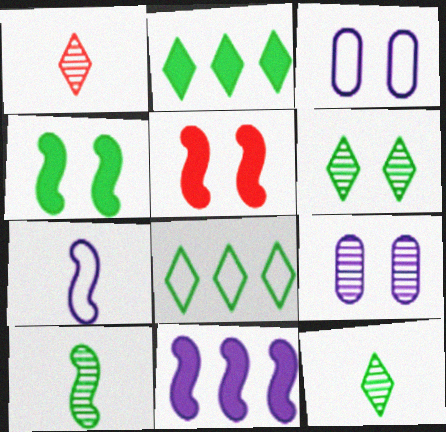[[3, 5, 6]]